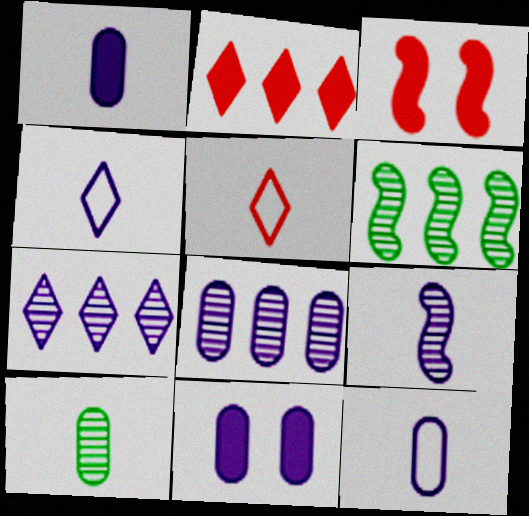[[1, 4, 9], 
[5, 6, 11], 
[8, 11, 12]]